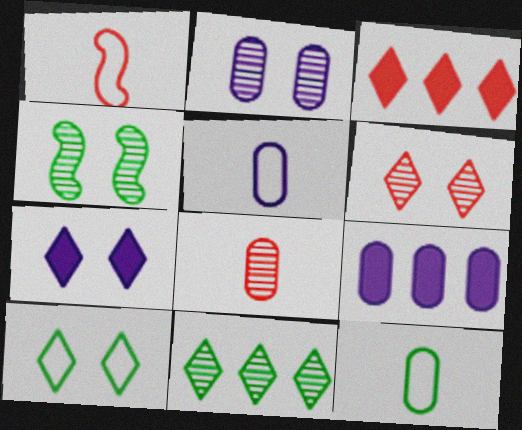[[2, 4, 6], 
[2, 5, 9], 
[3, 4, 5], 
[6, 7, 10]]